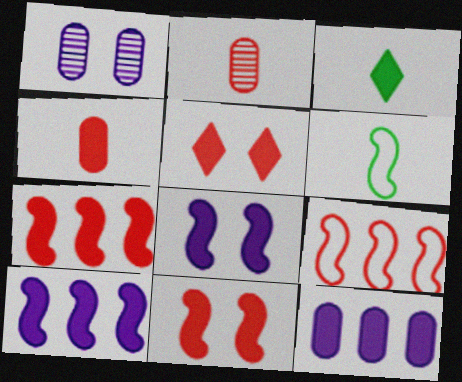[[1, 3, 9], 
[2, 5, 9], 
[3, 11, 12], 
[4, 5, 7]]